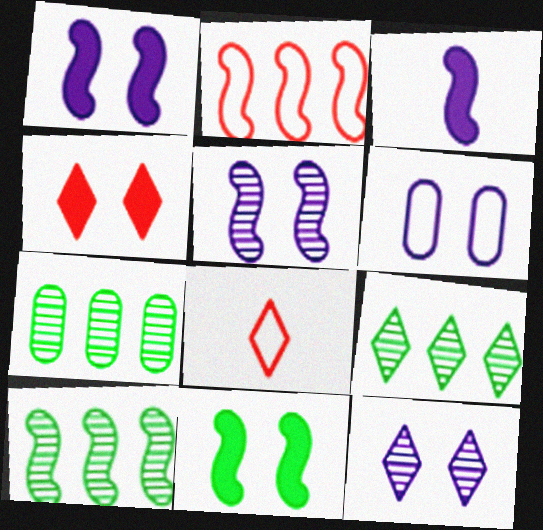[[1, 6, 12], 
[1, 7, 8], 
[7, 9, 10]]